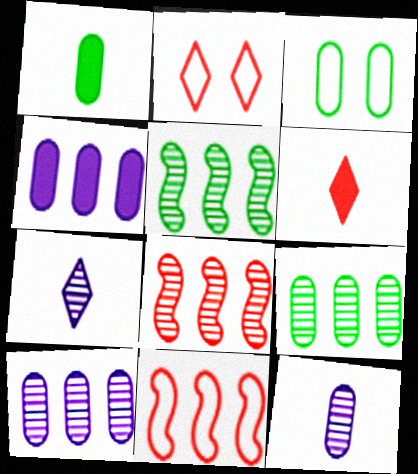[[1, 3, 9]]